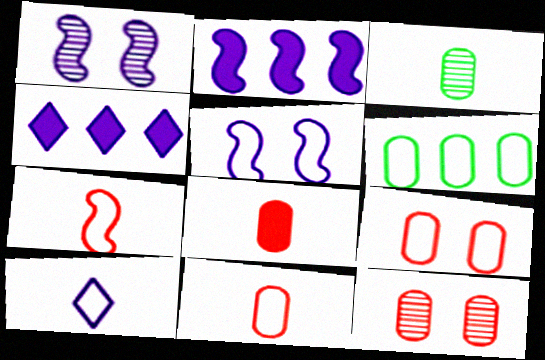[]